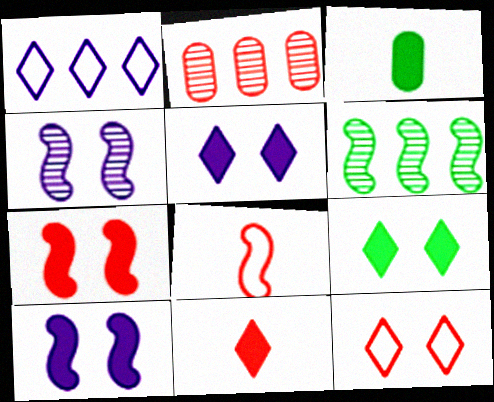[[6, 8, 10]]